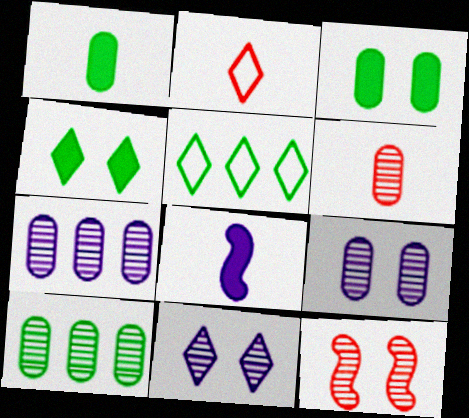[[6, 9, 10]]